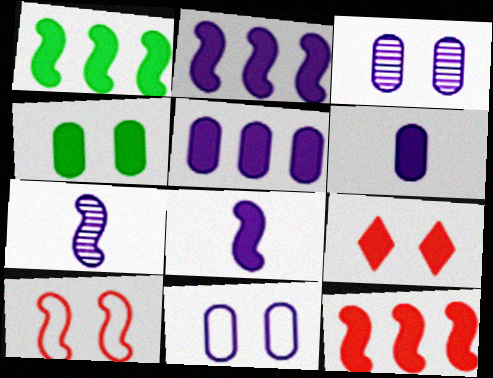[[1, 2, 12], 
[1, 6, 9], 
[1, 7, 10]]